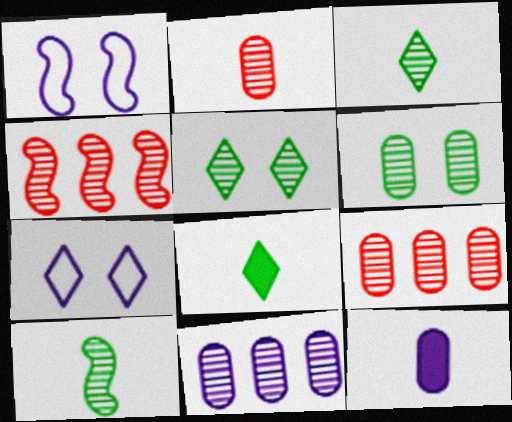[[1, 8, 9], 
[2, 6, 11]]